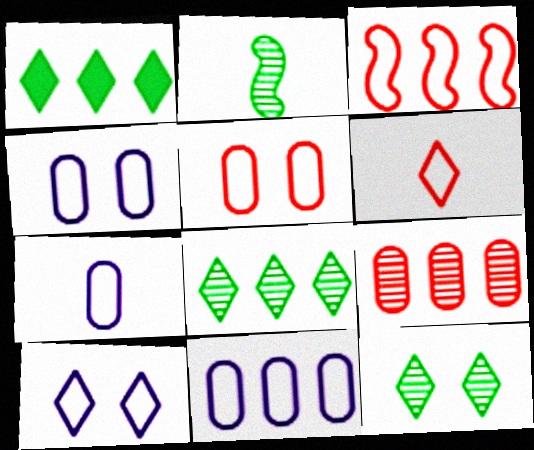[[3, 5, 6], 
[4, 7, 11]]